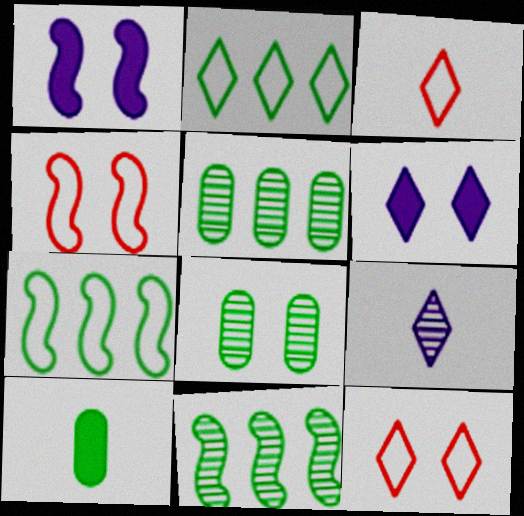[[1, 3, 5], 
[1, 8, 12], 
[4, 6, 8]]